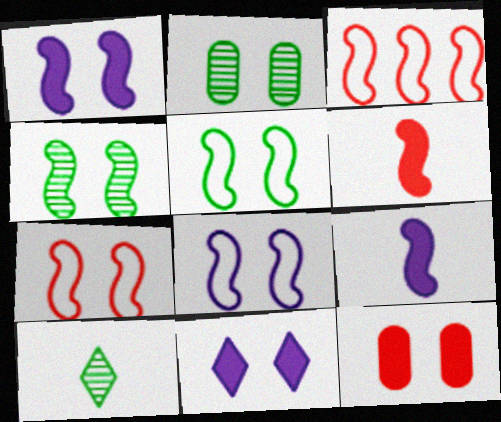[[1, 4, 7], 
[2, 7, 11], 
[3, 4, 9], 
[5, 7, 8]]